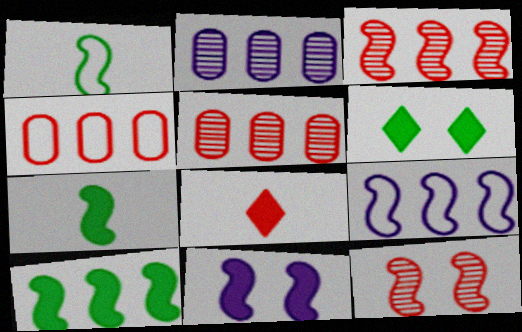[[1, 3, 11], 
[3, 9, 10], 
[4, 8, 12], 
[7, 9, 12]]